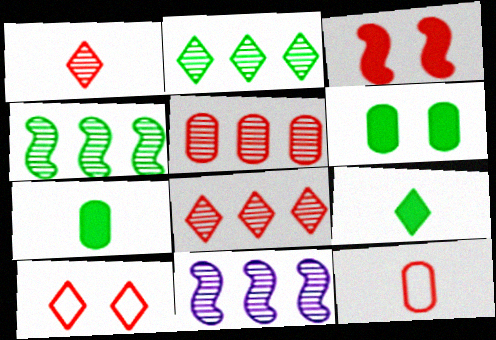[[2, 5, 11], 
[3, 8, 12], 
[7, 10, 11]]